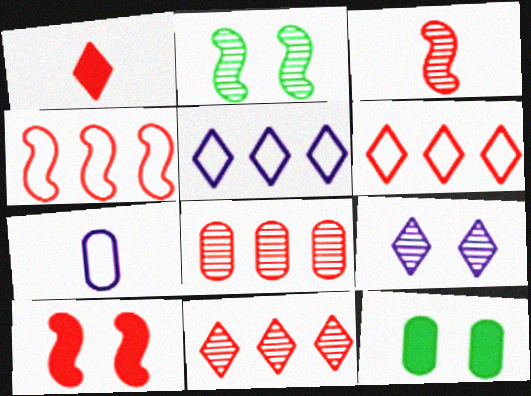[[3, 4, 10], 
[3, 5, 12], 
[7, 8, 12]]